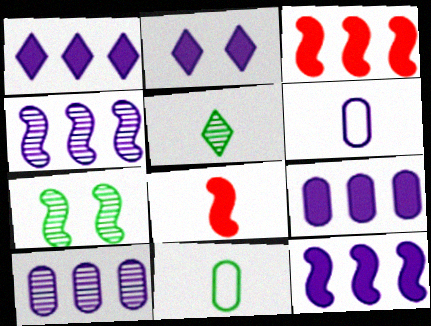[[1, 9, 12], 
[2, 4, 6], 
[5, 6, 8]]